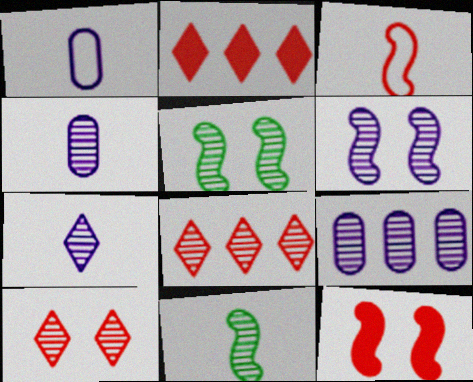[[1, 2, 5], 
[4, 5, 8], 
[6, 7, 9], 
[9, 10, 11]]